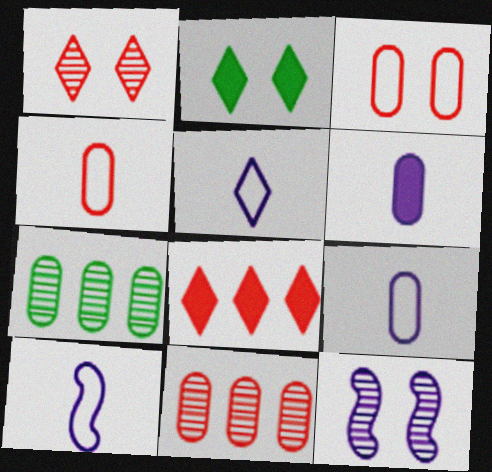[[2, 3, 12], 
[2, 10, 11], 
[3, 6, 7], 
[5, 9, 10]]